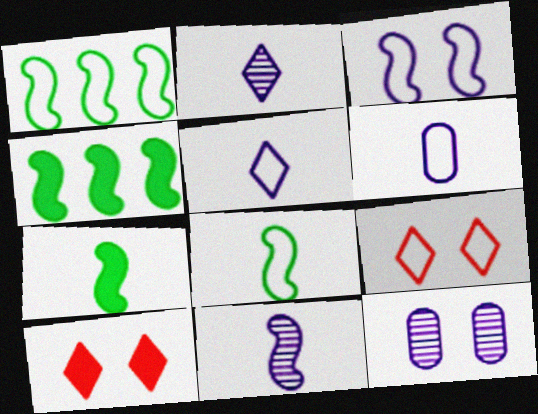[[1, 6, 9]]